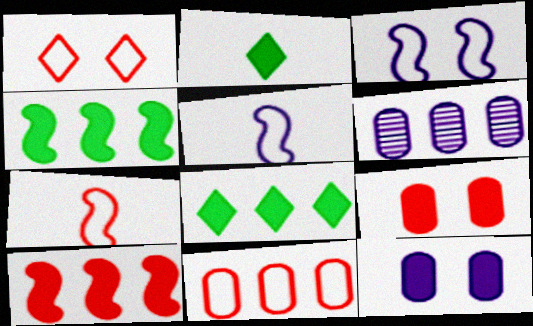[[1, 7, 11], 
[2, 10, 12]]